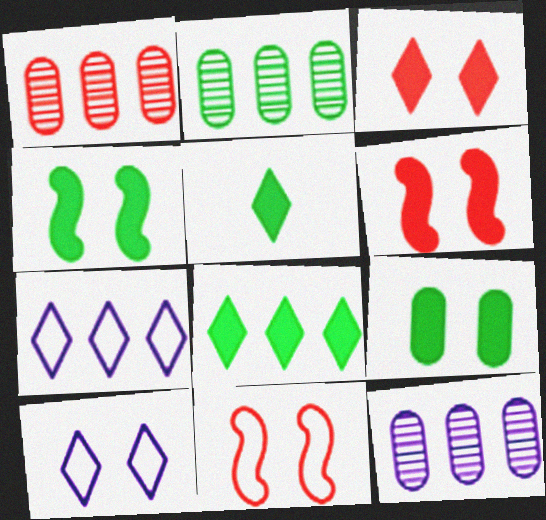[[1, 2, 12], 
[5, 11, 12]]